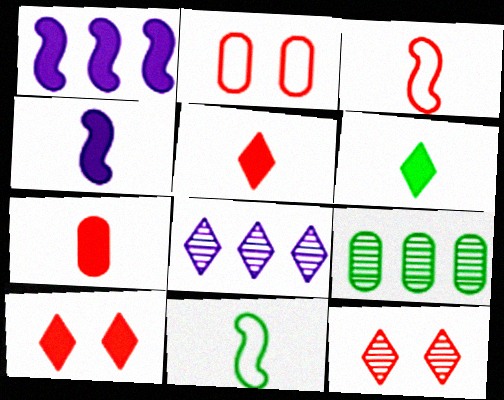[[4, 6, 7]]